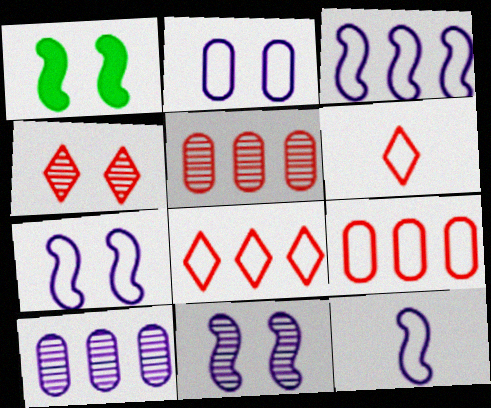[[1, 2, 4], 
[1, 6, 10], 
[3, 7, 12]]